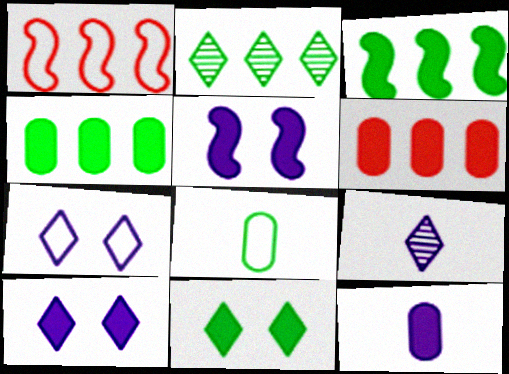[[1, 7, 8]]